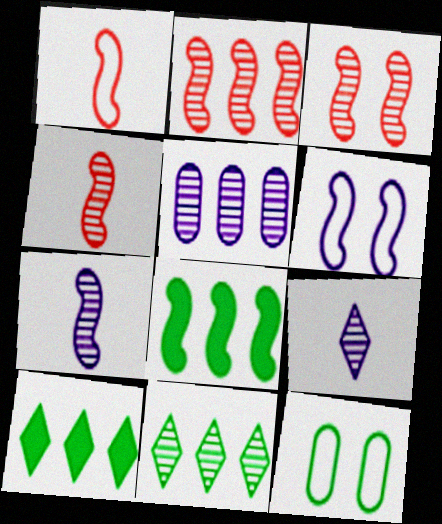[[2, 3, 4], 
[2, 5, 11], 
[4, 6, 8]]